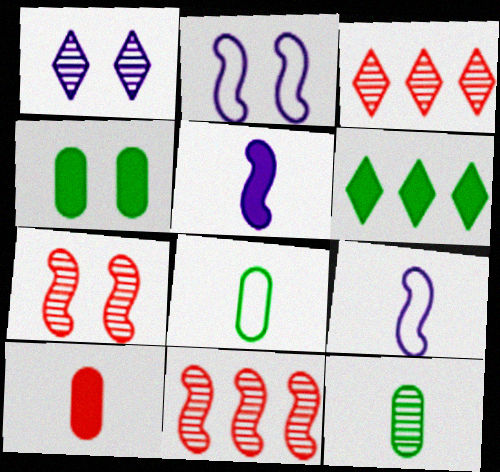[[1, 11, 12], 
[3, 4, 9]]